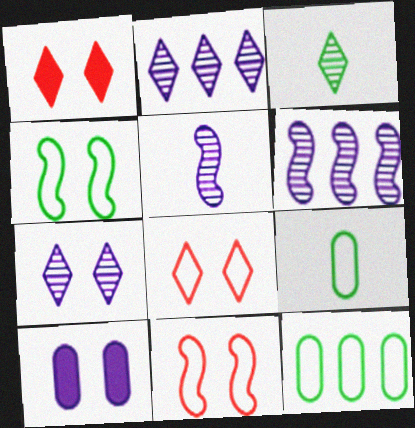[[1, 5, 12], 
[1, 6, 9]]